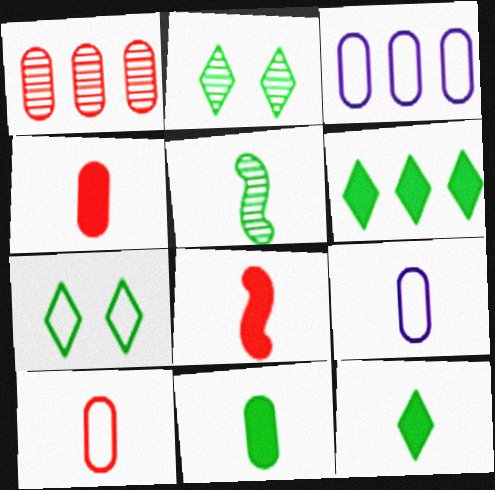[[2, 3, 8]]